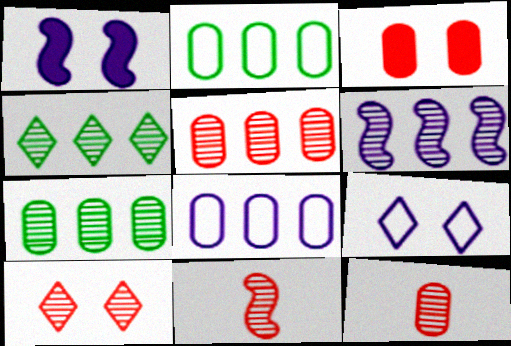[[4, 5, 6], 
[5, 10, 11]]